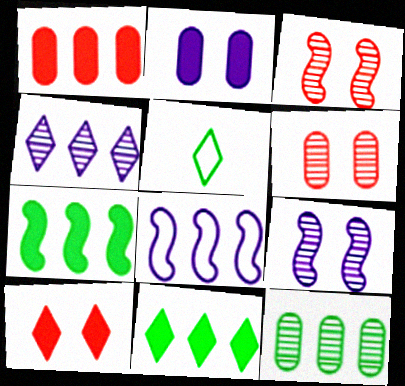[[1, 5, 9], 
[4, 5, 10]]